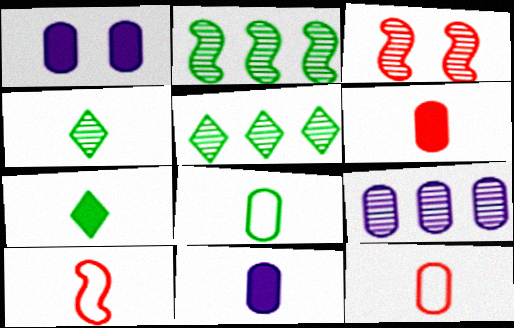[[1, 5, 10], 
[3, 4, 9], 
[4, 10, 11]]